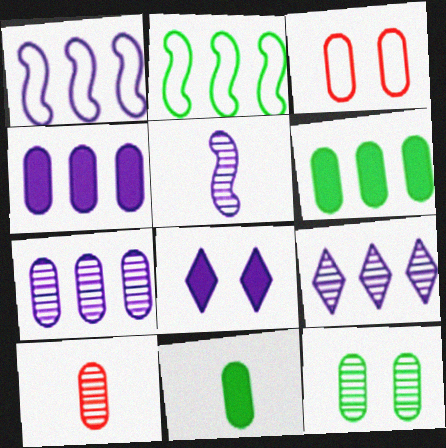[[1, 4, 9], 
[2, 8, 10], 
[3, 7, 11], 
[7, 10, 12]]